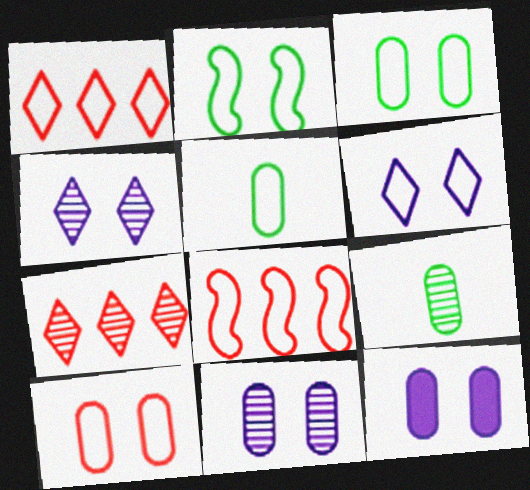[[2, 6, 10], 
[5, 6, 8]]